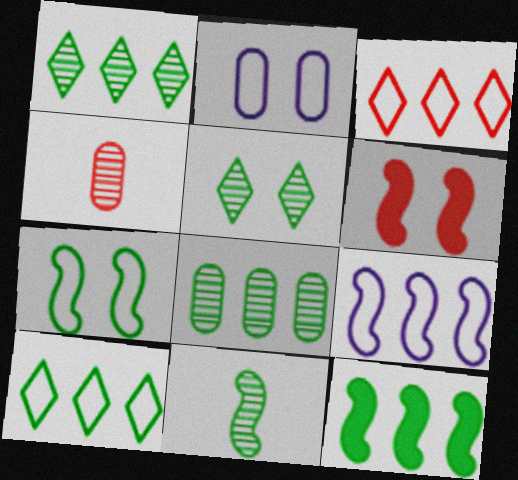[[2, 5, 6], 
[3, 4, 6], 
[5, 8, 11], 
[6, 9, 11], 
[7, 11, 12], 
[8, 10, 12]]